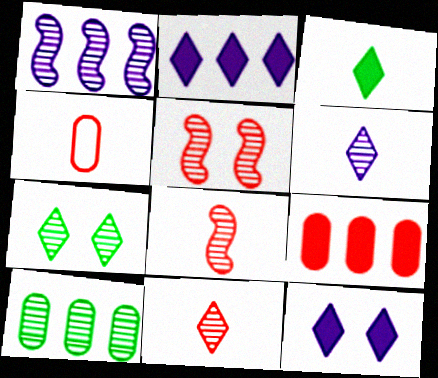[[5, 6, 10]]